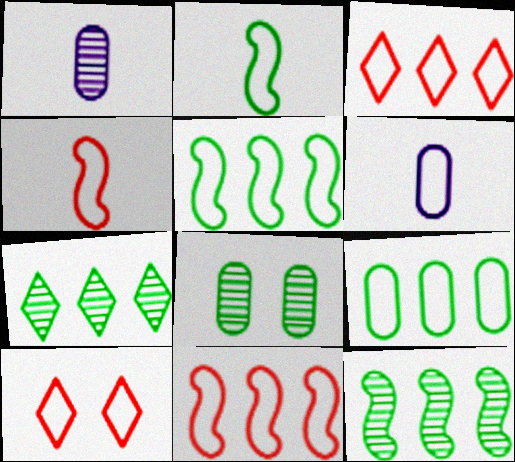[[5, 6, 10]]